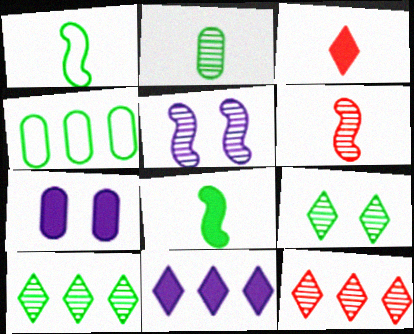[[1, 7, 12], 
[2, 5, 12], 
[3, 4, 5], 
[4, 8, 9]]